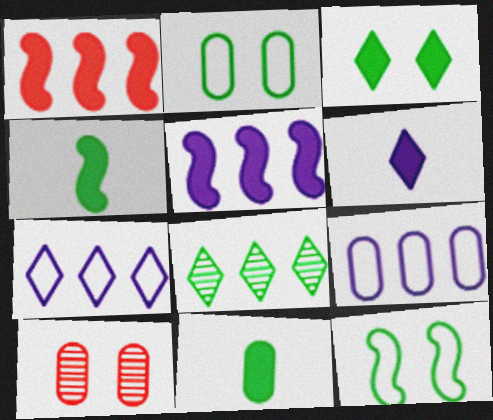[[1, 8, 9], 
[2, 4, 8], 
[4, 7, 10], 
[8, 11, 12], 
[9, 10, 11]]